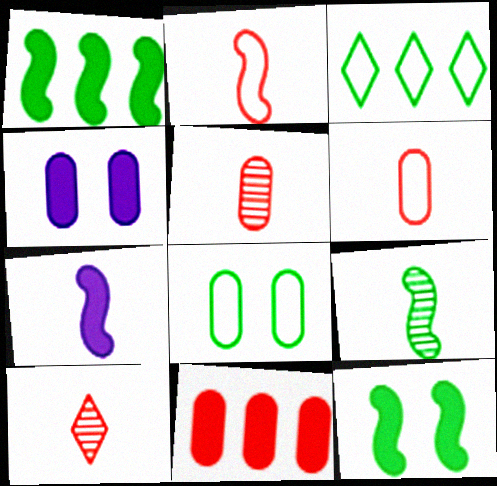[[2, 7, 9]]